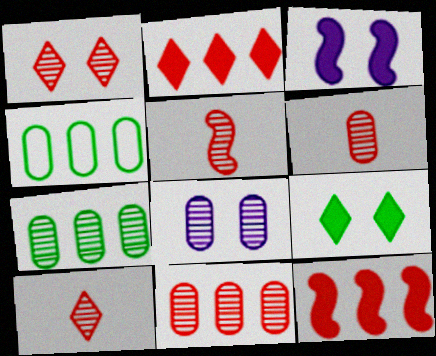[[1, 5, 11], 
[3, 4, 10], 
[5, 6, 10], 
[6, 7, 8]]